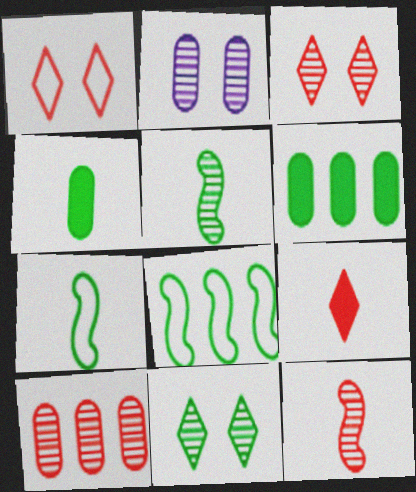[[2, 8, 9], 
[3, 10, 12], 
[4, 8, 11], 
[6, 7, 11]]